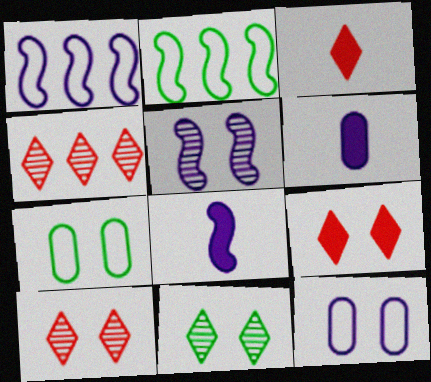[[1, 5, 8], 
[2, 6, 10], 
[4, 7, 8], 
[5, 7, 9]]